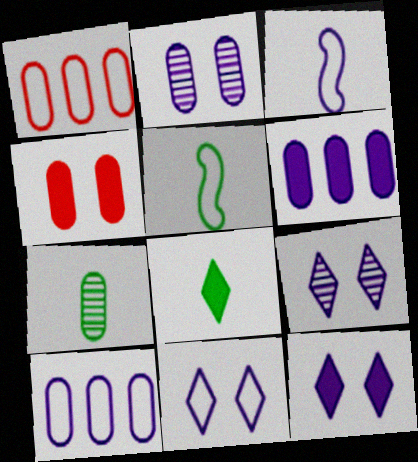[[1, 5, 11], 
[3, 6, 9], 
[3, 10, 11], 
[4, 7, 10], 
[5, 7, 8], 
[9, 11, 12]]